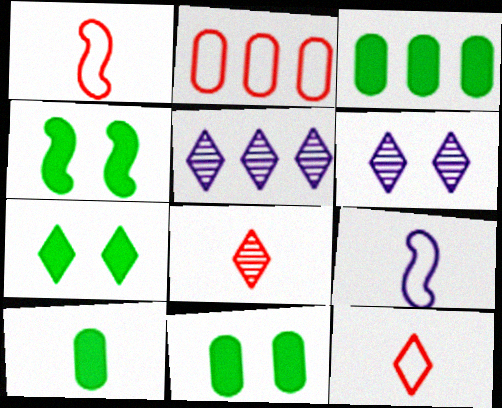[[1, 3, 6], 
[1, 5, 11], 
[3, 10, 11], 
[4, 7, 11], 
[5, 7, 12], 
[8, 9, 10]]